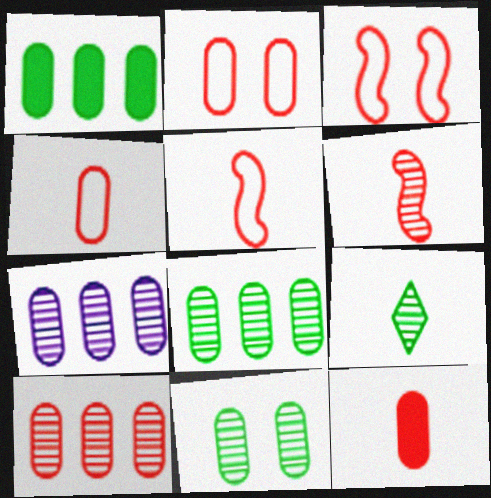[[2, 10, 12], 
[7, 8, 10]]